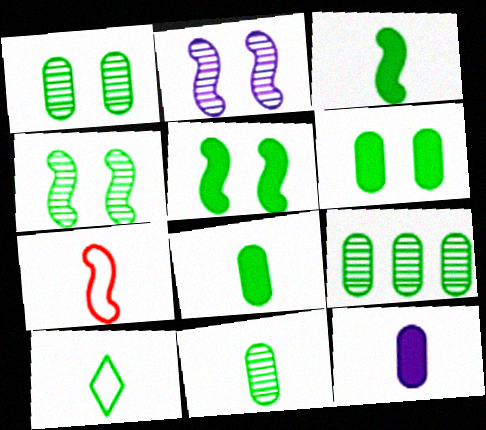[[1, 9, 11], 
[3, 10, 11], 
[5, 9, 10]]